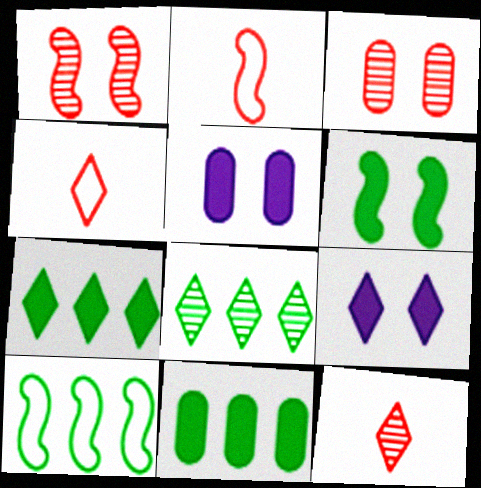[[2, 5, 8], 
[4, 8, 9], 
[5, 10, 12], 
[8, 10, 11]]